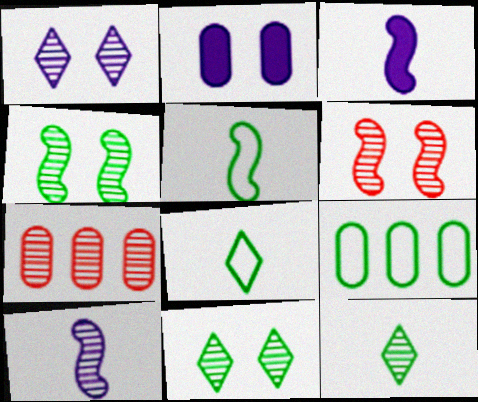[[7, 10, 11]]